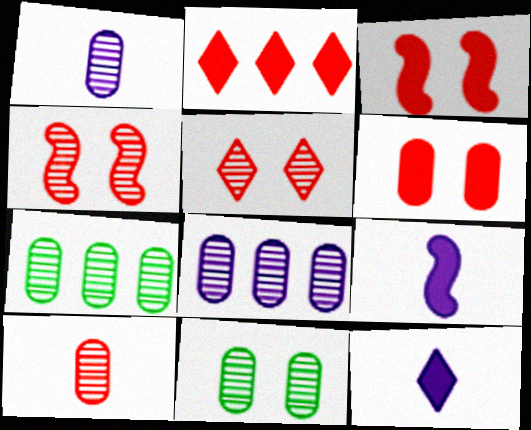[[8, 10, 11]]